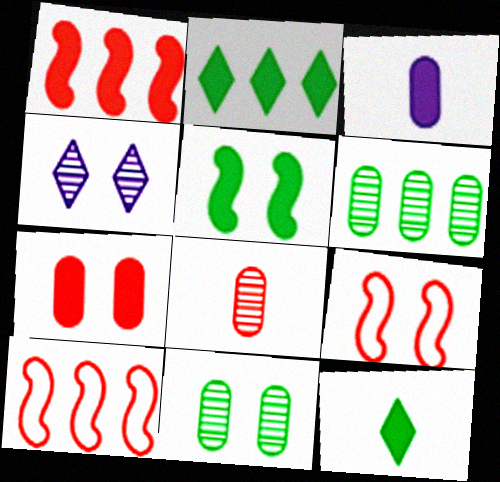[]